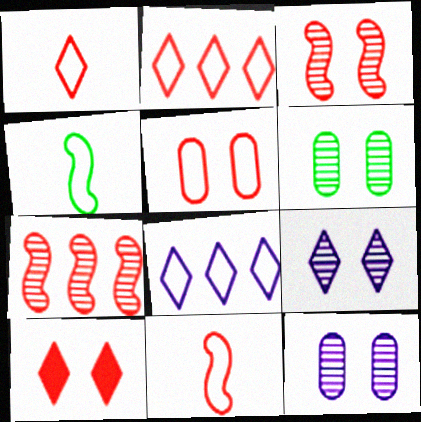[[2, 5, 11], 
[3, 5, 10], 
[3, 6, 9], 
[4, 5, 8]]